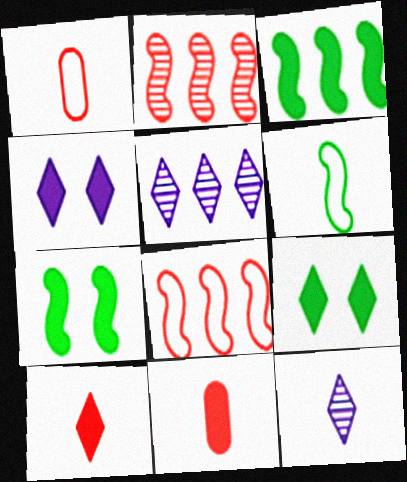[[1, 5, 7], 
[3, 4, 11], 
[6, 11, 12]]